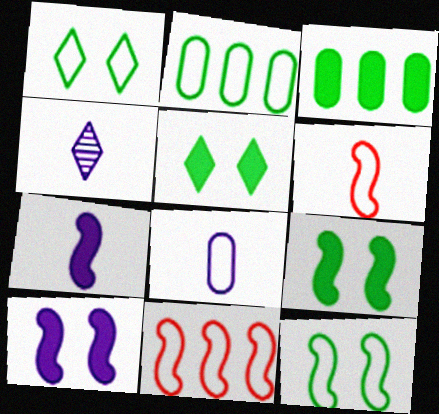[[1, 8, 11], 
[4, 7, 8]]